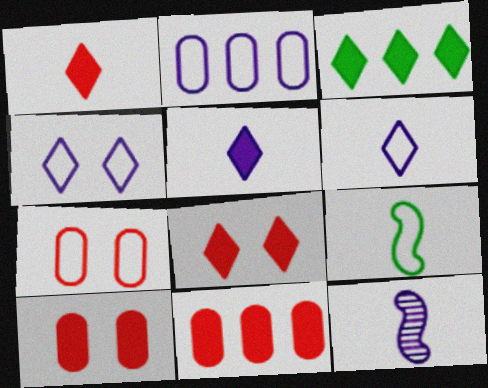[[3, 5, 8], 
[3, 7, 12]]